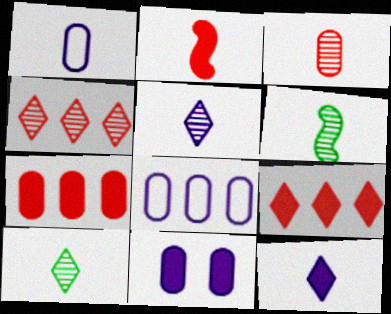[[1, 2, 10], 
[3, 5, 6]]